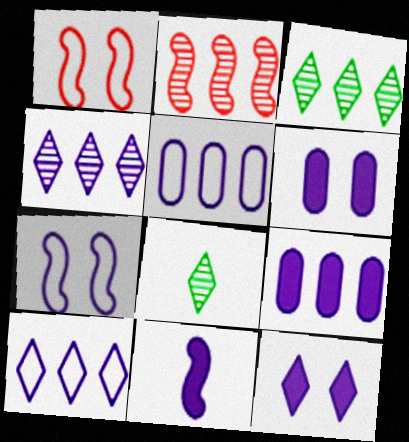[[1, 8, 9], 
[9, 11, 12]]